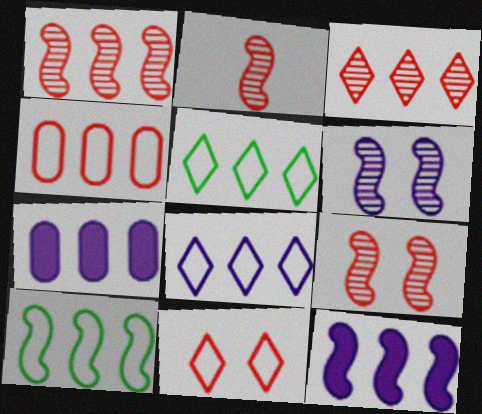[[1, 2, 9], 
[1, 5, 7], 
[1, 10, 12], 
[3, 7, 10], 
[4, 8, 10]]